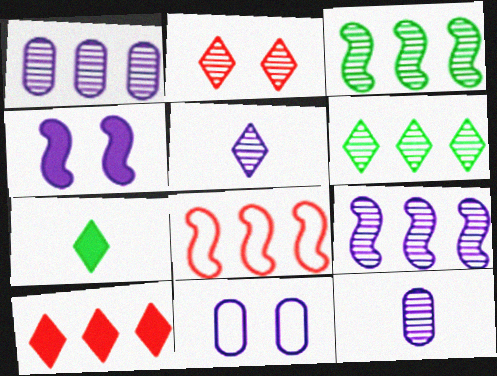[[2, 3, 12], 
[2, 5, 6]]